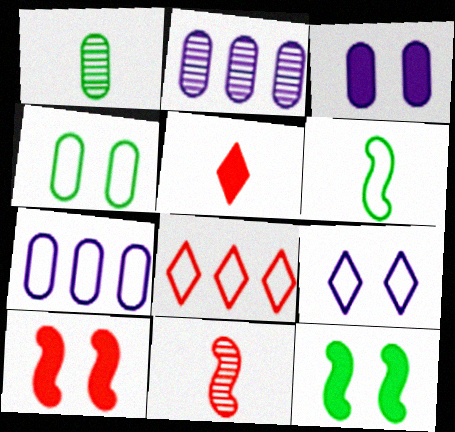[]